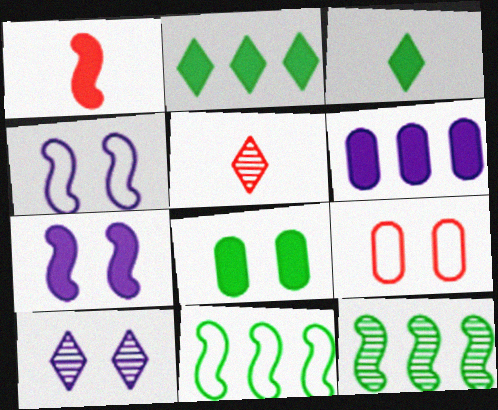[[1, 4, 12]]